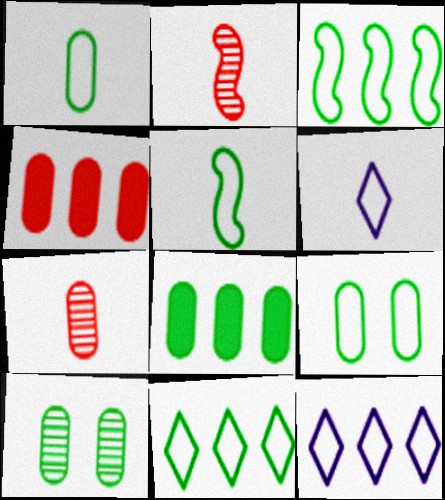[[1, 8, 10], 
[5, 9, 11]]